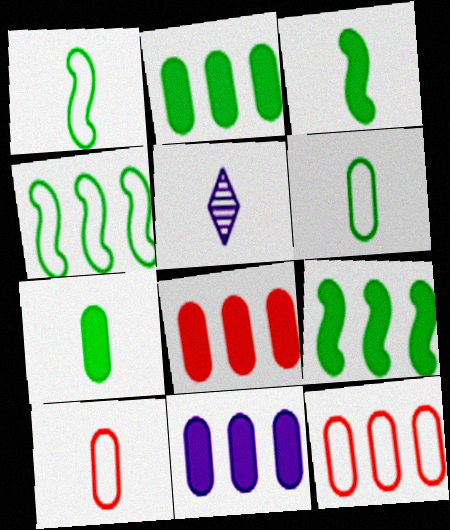[[2, 8, 11], 
[3, 5, 10]]